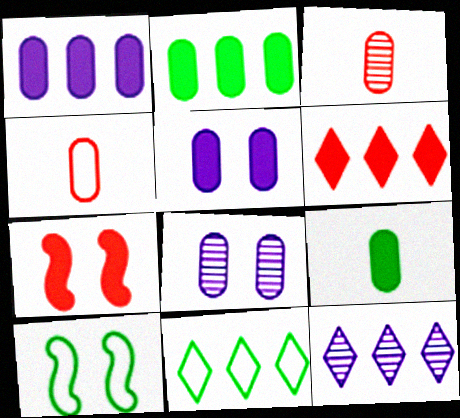[[2, 4, 8], 
[6, 11, 12]]